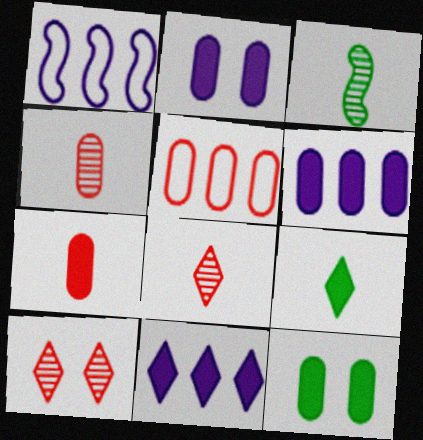[[1, 8, 12], 
[6, 7, 12]]